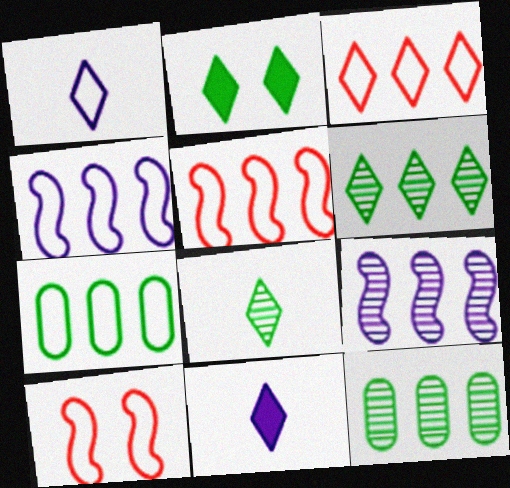[[1, 7, 10], 
[3, 4, 7], 
[10, 11, 12]]